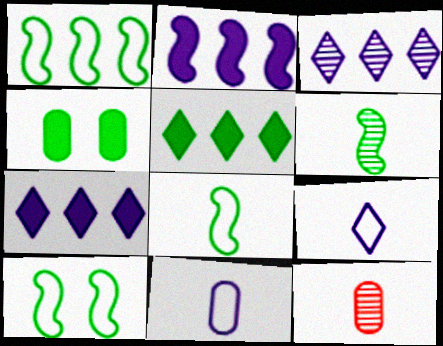[[1, 8, 10], 
[7, 10, 12]]